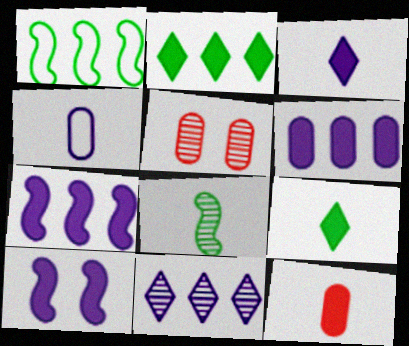[[1, 3, 5], 
[2, 10, 12], 
[3, 6, 10], 
[4, 10, 11], 
[5, 8, 11]]